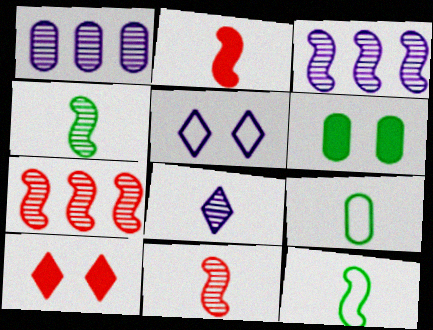[[1, 10, 12], 
[2, 8, 9], 
[3, 9, 10]]